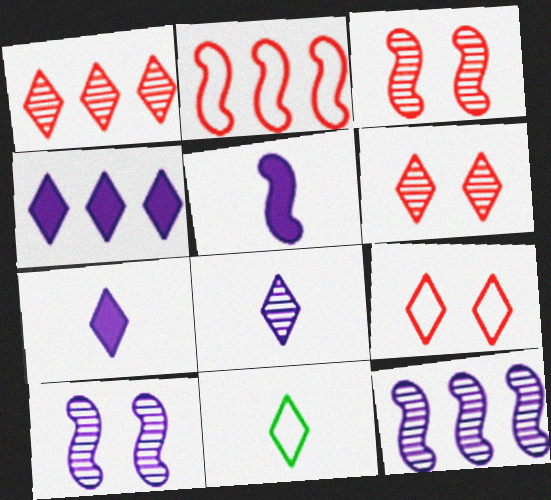[[4, 6, 11]]